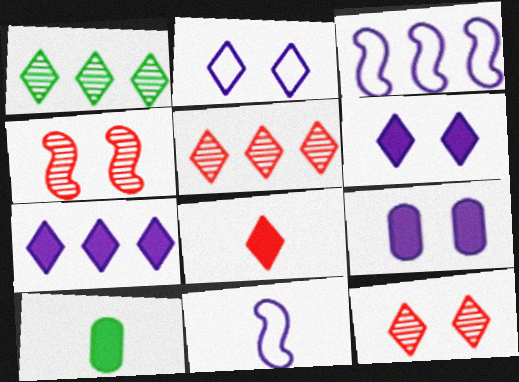[[1, 2, 8], 
[3, 10, 12]]